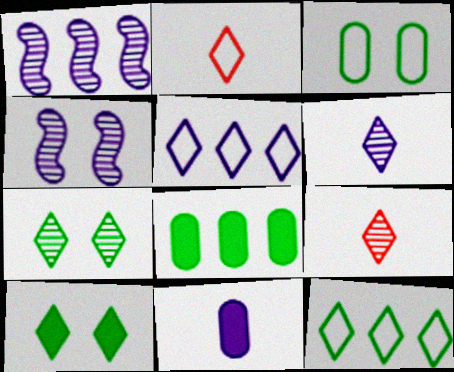[[2, 4, 8], 
[4, 5, 11], 
[5, 9, 10]]